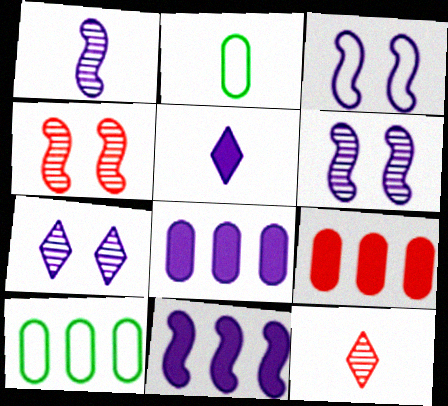[[1, 3, 11], 
[4, 5, 10]]